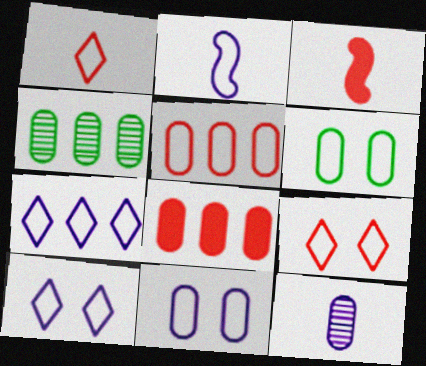[[2, 7, 11], 
[3, 4, 10], 
[6, 8, 12]]